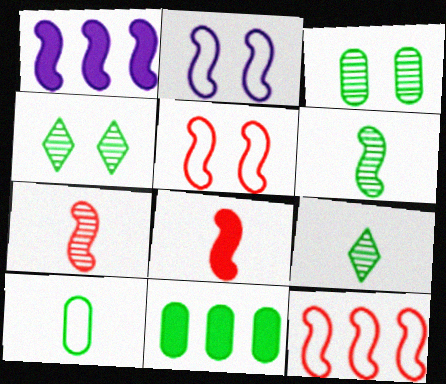[[1, 5, 6], 
[3, 10, 11]]